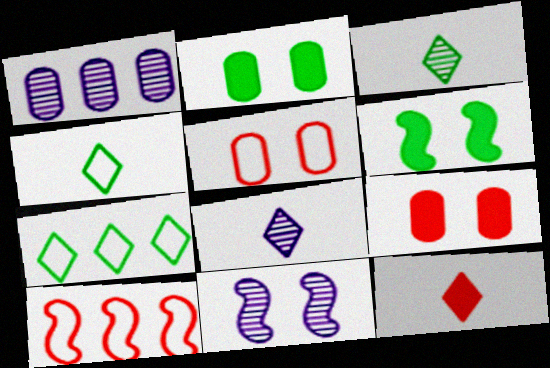[[1, 8, 11], 
[2, 8, 10], 
[4, 8, 12]]